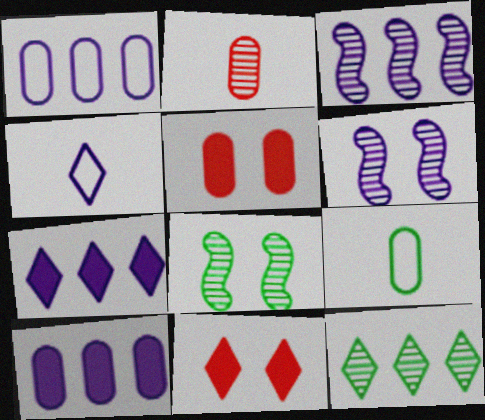[[1, 3, 7], 
[2, 6, 12], 
[3, 9, 11], 
[4, 6, 10], 
[4, 11, 12]]